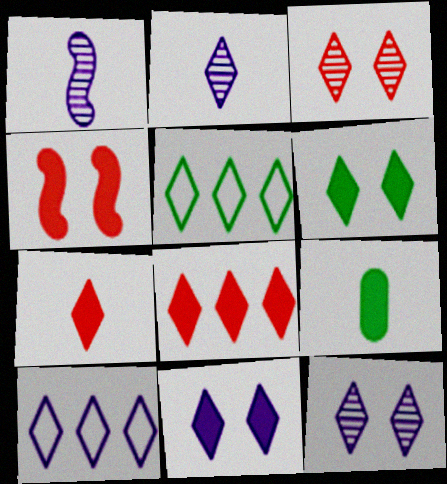[[2, 10, 11], 
[5, 7, 12]]